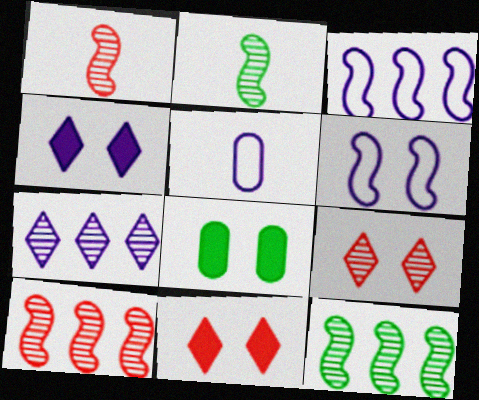[[5, 11, 12], 
[6, 8, 9]]